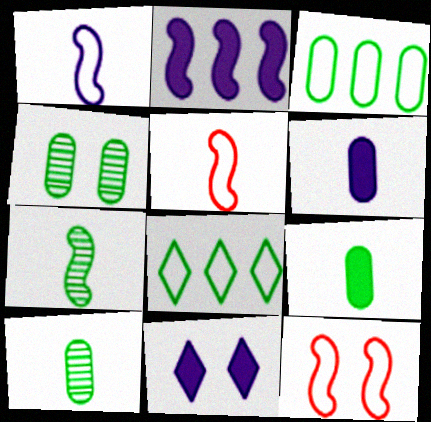[[2, 6, 11], 
[2, 7, 12], 
[3, 4, 9], 
[4, 11, 12]]